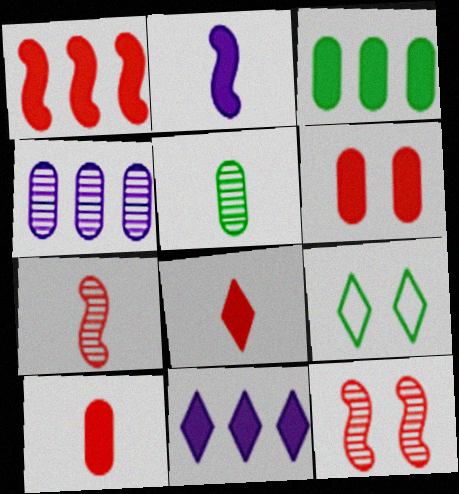[[1, 3, 11], 
[1, 6, 8]]